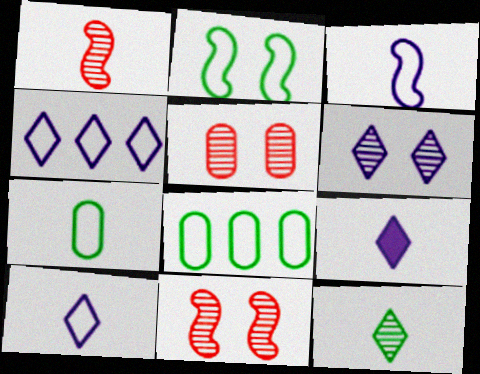[[1, 7, 9], 
[4, 6, 9], 
[8, 9, 11]]